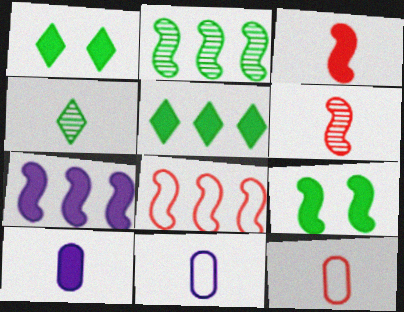[[2, 7, 8], 
[3, 4, 11], 
[3, 7, 9]]